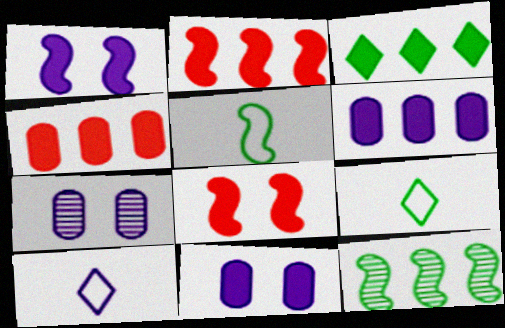[[2, 3, 6], 
[2, 7, 9]]